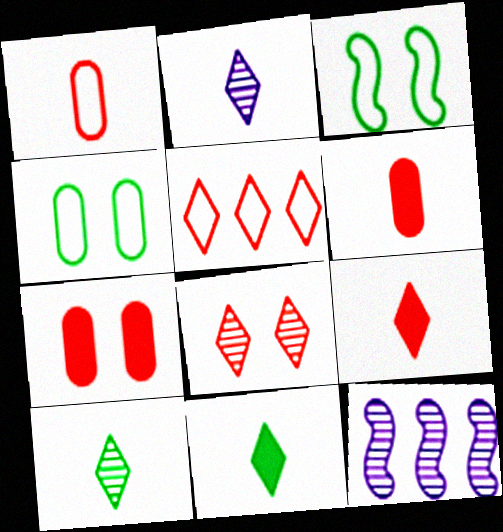[[4, 9, 12], 
[5, 8, 9]]